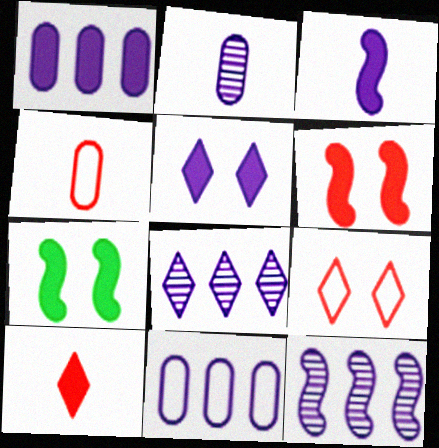[[1, 3, 5], 
[1, 7, 10], 
[4, 7, 8]]